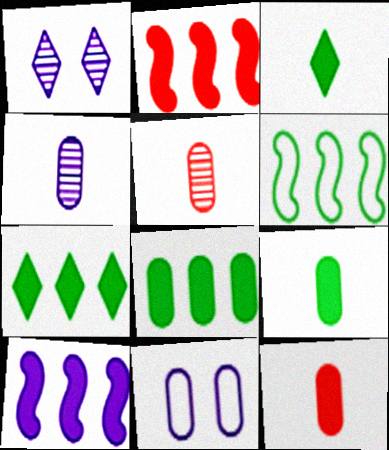[[1, 6, 12], 
[5, 8, 11]]